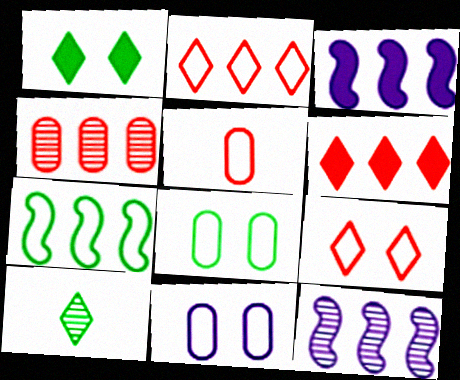[[1, 5, 12]]